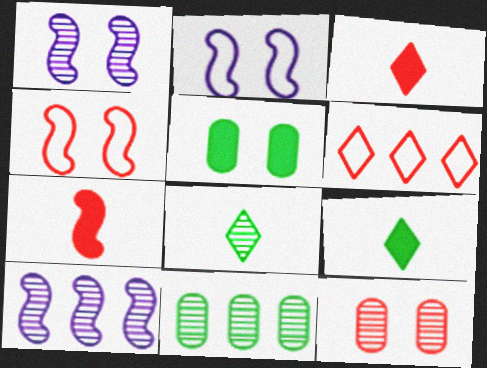[[2, 3, 11], 
[6, 7, 12], 
[8, 10, 12]]